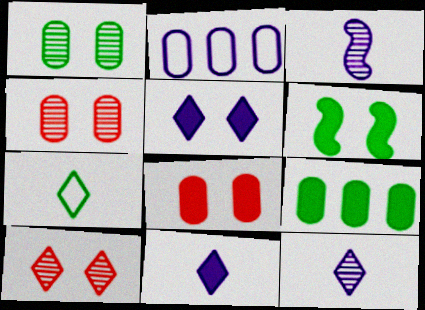[[2, 3, 5], 
[5, 6, 8]]